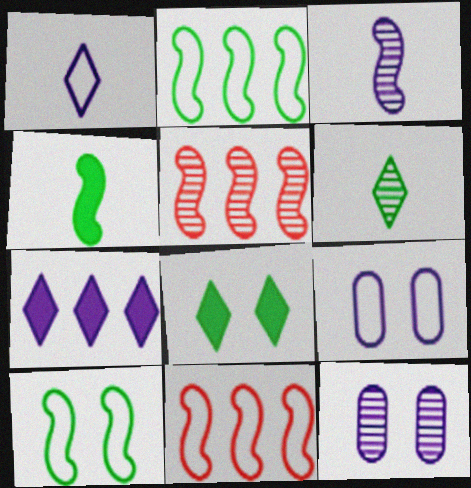[[3, 7, 9], 
[5, 6, 12]]